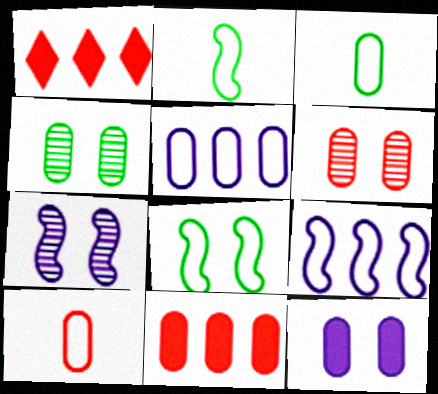[[1, 3, 7], 
[6, 10, 11]]